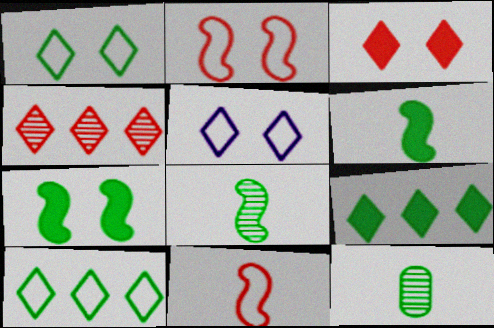[[7, 10, 12]]